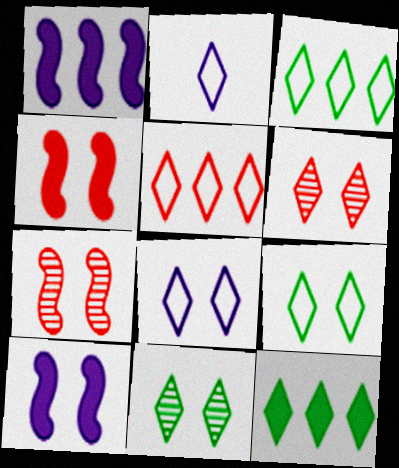[[2, 5, 9], 
[2, 6, 12]]